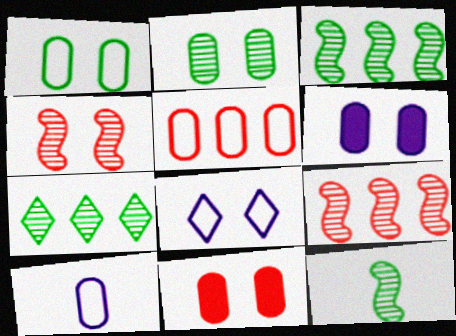[[1, 5, 10], 
[2, 7, 12]]